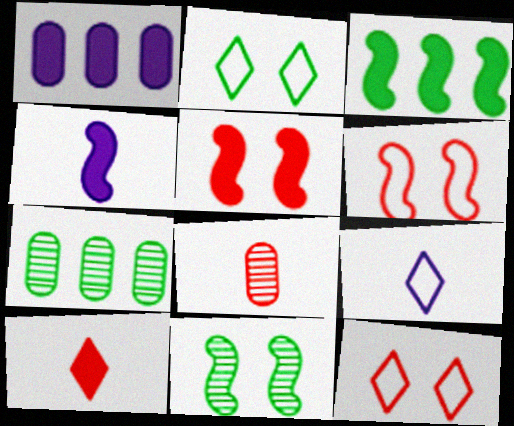[[3, 4, 5], 
[4, 7, 12], 
[5, 7, 9]]